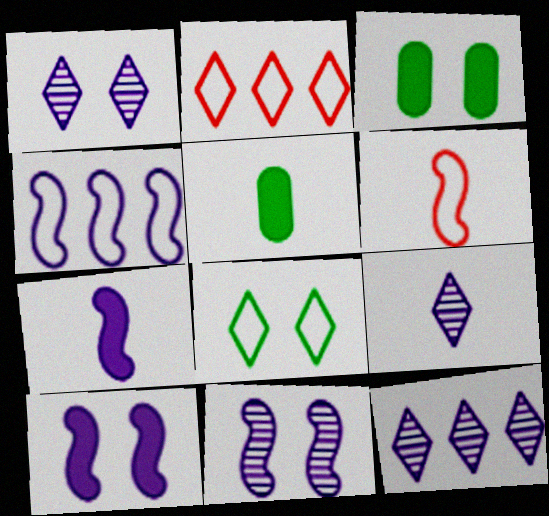[[1, 9, 12], 
[2, 5, 11], 
[3, 6, 12], 
[4, 7, 11], 
[5, 6, 9]]